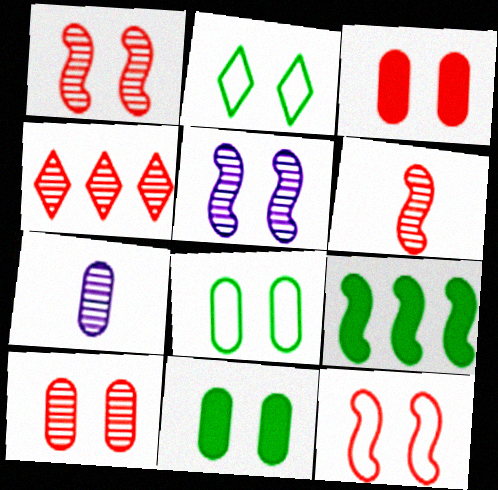[[2, 3, 5], 
[4, 6, 10]]